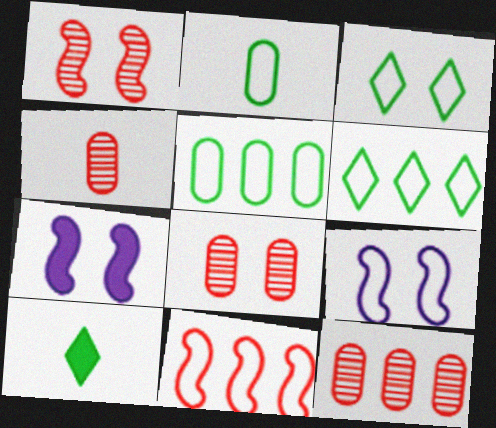[[3, 7, 8], 
[4, 6, 7], 
[4, 8, 12], 
[9, 10, 12]]